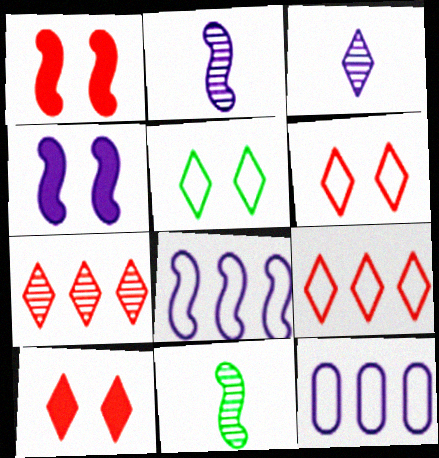[[1, 8, 11], 
[2, 4, 8], 
[3, 4, 12], 
[10, 11, 12]]